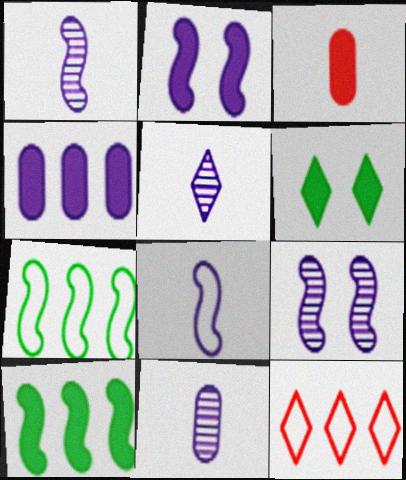[[1, 5, 11], 
[5, 6, 12]]